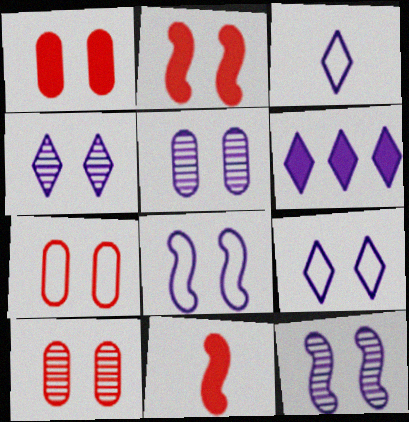[[1, 7, 10], 
[3, 4, 6], 
[4, 5, 12]]